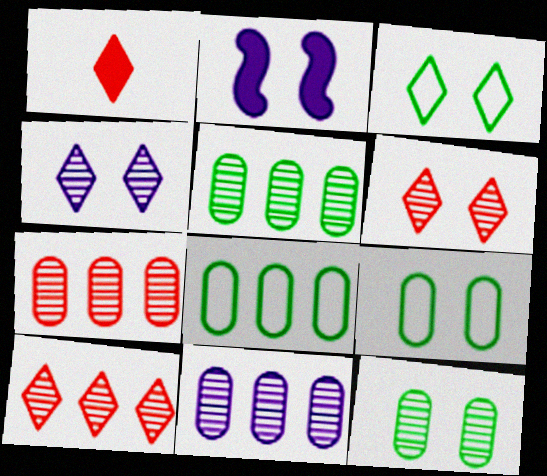[[2, 6, 9], 
[5, 7, 11]]